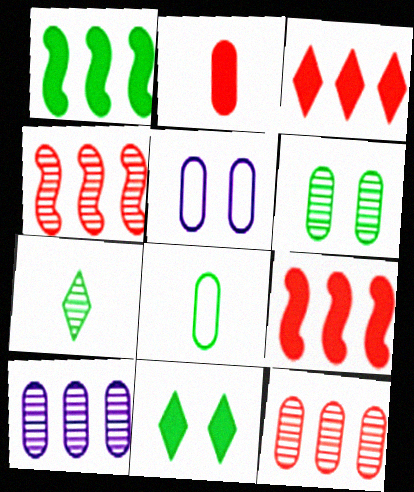[[5, 7, 9]]